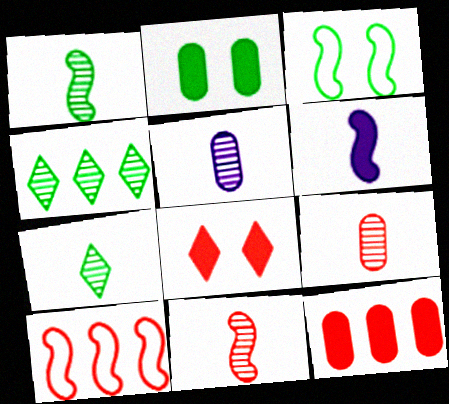[[5, 7, 11], 
[8, 9, 10]]